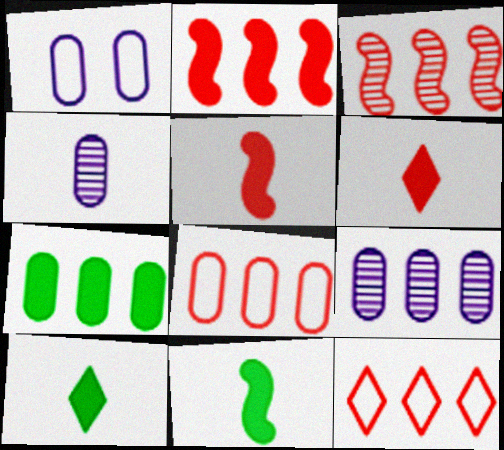[[1, 3, 10], 
[7, 8, 9]]